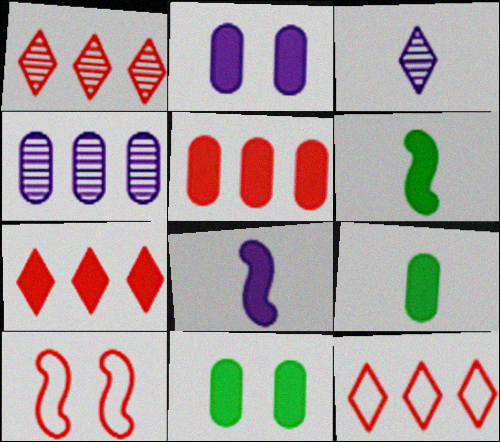[[1, 7, 12], 
[2, 5, 9], 
[2, 6, 7], 
[7, 8, 11]]